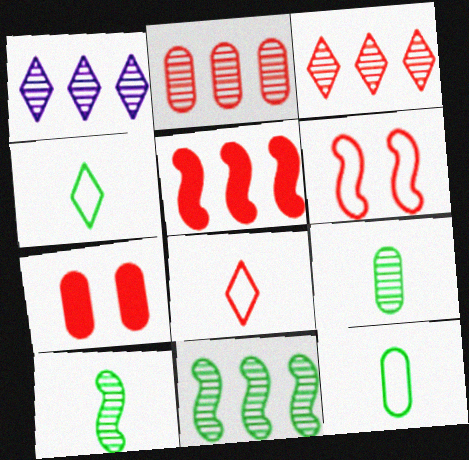[[1, 2, 11]]